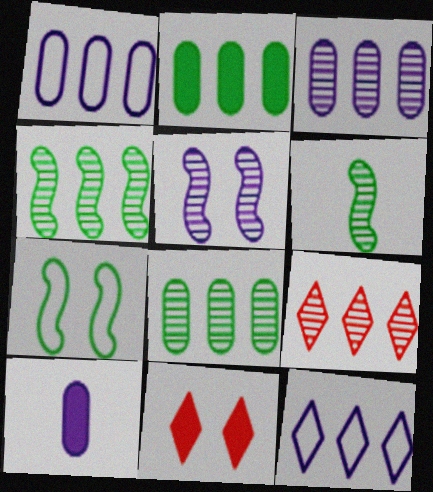[[1, 6, 11], 
[3, 4, 9], 
[5, 10, 12], 
[7, 9, 10]]